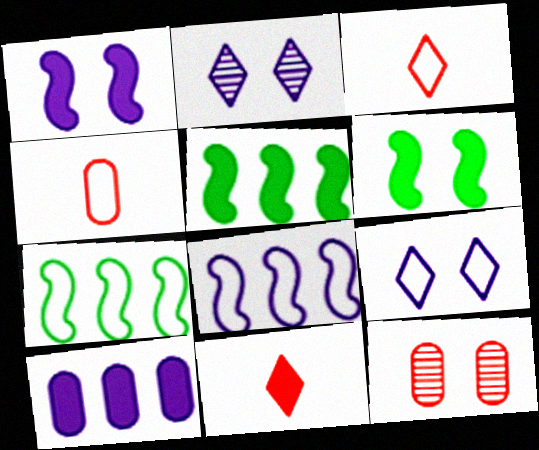[[2, 4, 5], 
[4, 7, 9], 
[6, 9, 12], 
[6, 10, 11]]